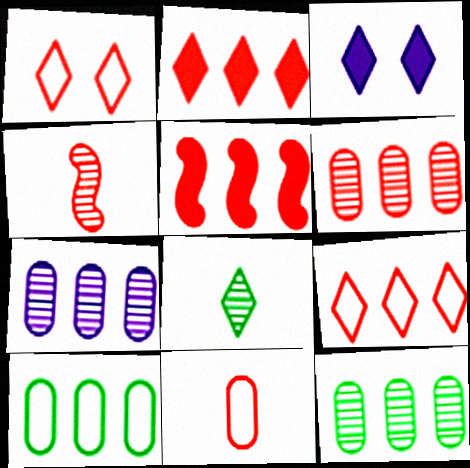[[3, 4, 10], 
[3, 8, 9], 
[5, 6, 9], 
[6, 7, 12]]